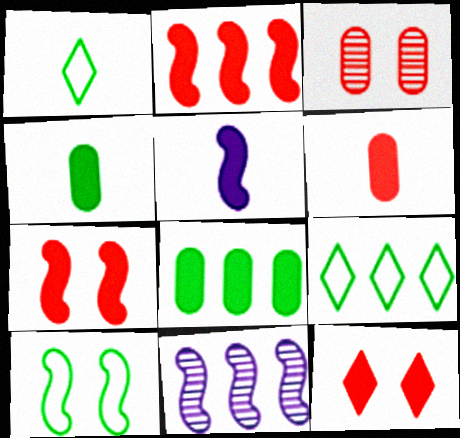[[2, 6, 12], 
[3, 5, 9], 
[5, 8, 12]]